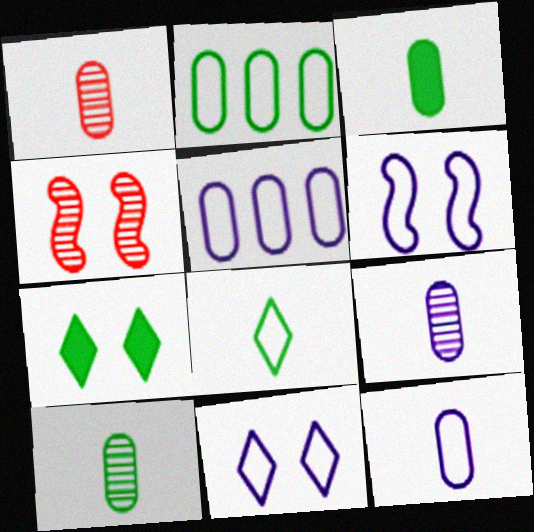[[1, 3, 12], 
[1, 9, 10]]